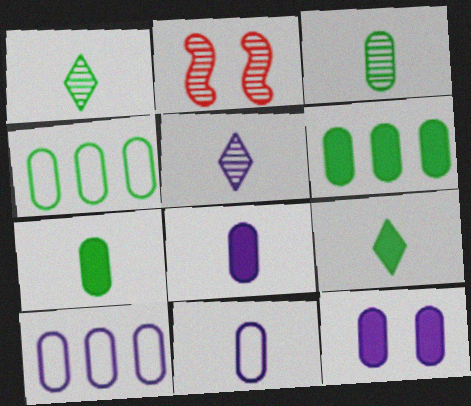[[2, 9, 10]]